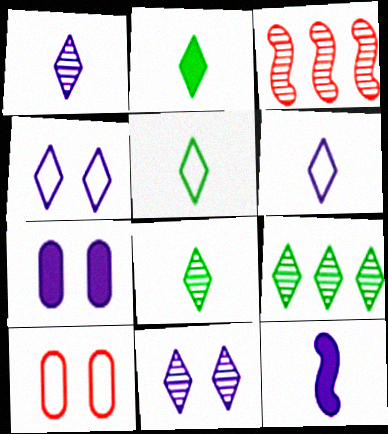[[2, 5, 8], 
[3, 5, 7], 
[9, 10, 12]]